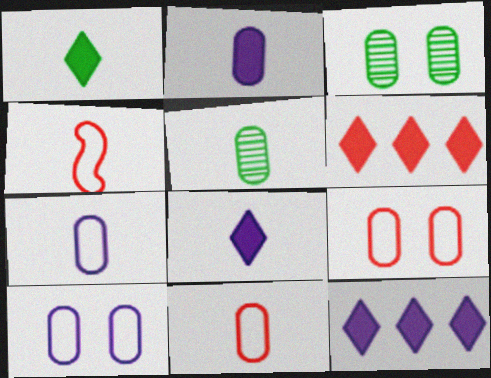[[2, 5, 11], 
[3, 4, 12], 
[4, 5, 8]]